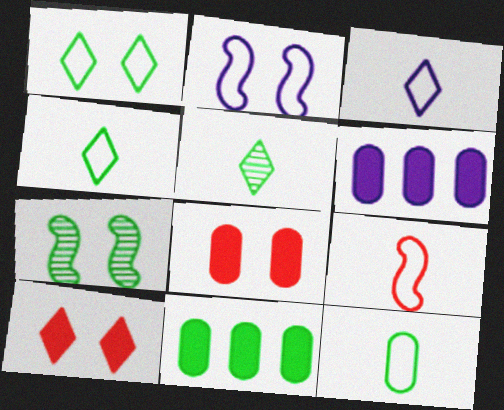[[3, 9, 12], 
[4, 7, 11]]